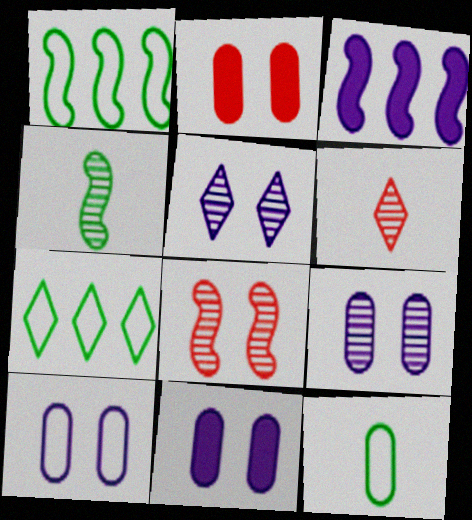[[1, 6, 11], 
[9, 10, 11]]